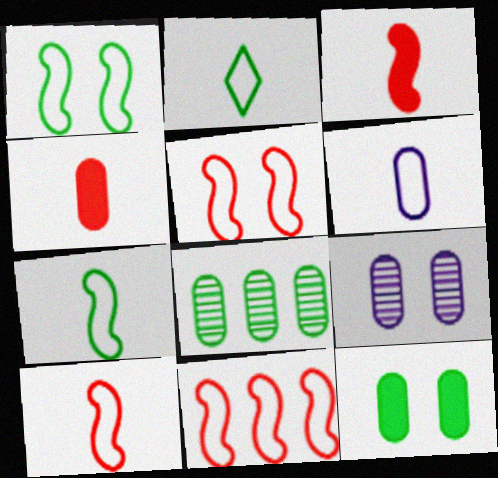[[2, 6, 10], 
[5, 10, 11]]